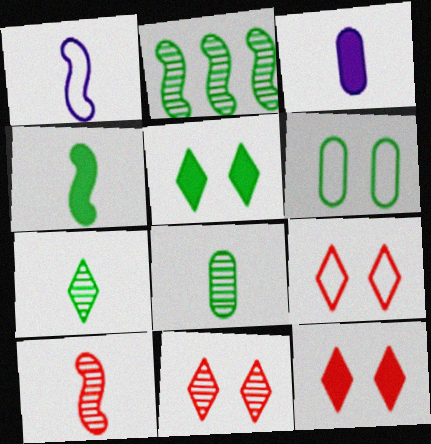[[1, 4, 10], 
[2, 3, 9], 
[9, 11, 12]]